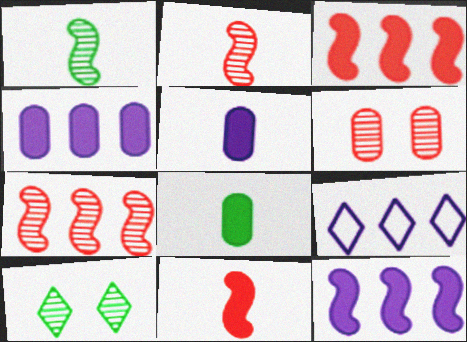[]